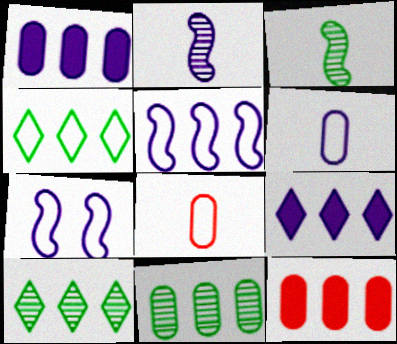[[4, 7, 8], 
[5, 10, 12]]